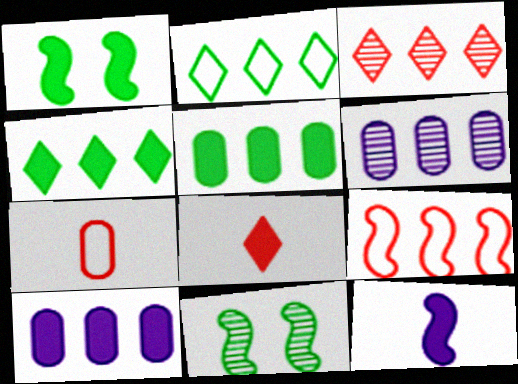[[1, 8, 10], 
[4, 6, 9], 
[9, 11, 12]]